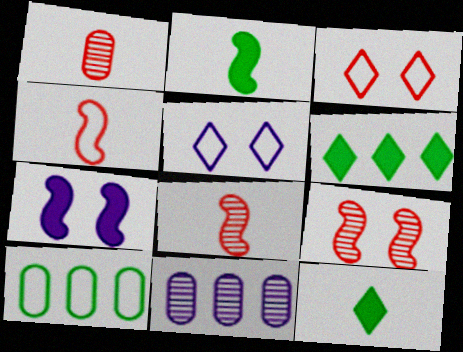[[2, 3, 11], 
[4, 5, 10]]